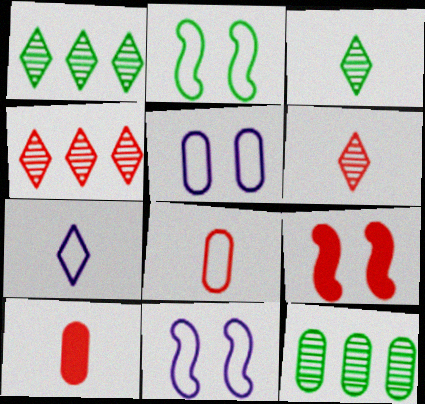[[1, 10, 11], 
[4, 8, 9], 
[5, 10, 12], 
[7, 9, 12]]